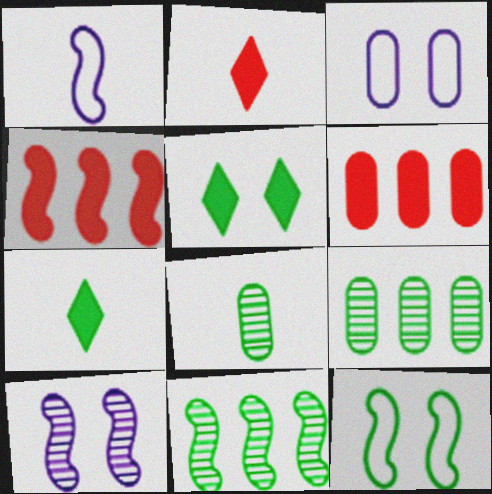[[1, 2, 8], 
[2, 3, 11], 
[3, 6, 8], 
[7, 9, 12]]